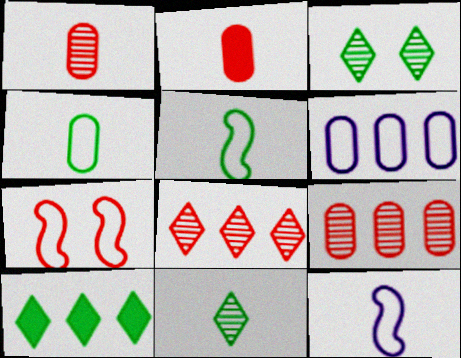[[2, 7, 8], 
[2, 11, 12]]